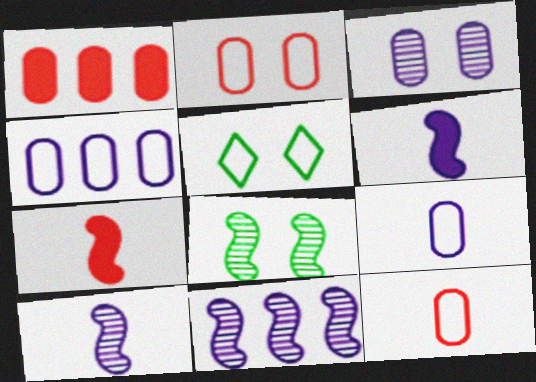[[1, 5, 10]]